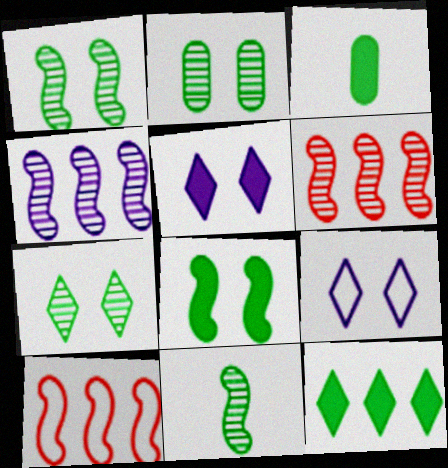[[1, 2, 7], 
[3, 6, 9], 
[3, 8, 12]]